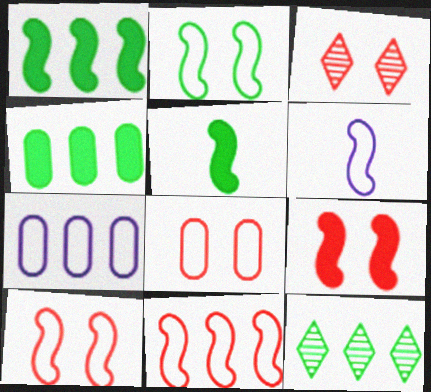[[2, 6, 11], 
[3, 4, 6], 
[3, 5, 7], 
[3, 8, 9]]